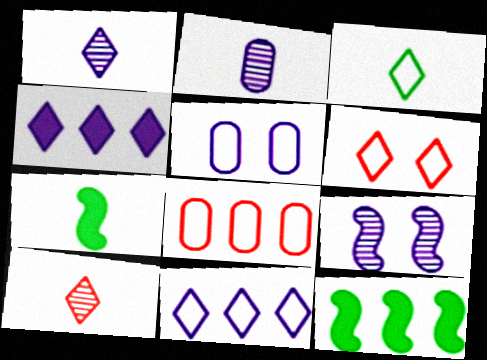[[2, 6, 12], 
[3, 6, 11], 
[5, 10, 12]]